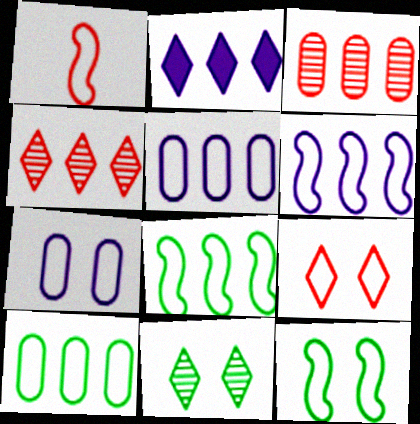[[1, 6, 12], 
[2, 3, 8], 
[7, 9, 12]]